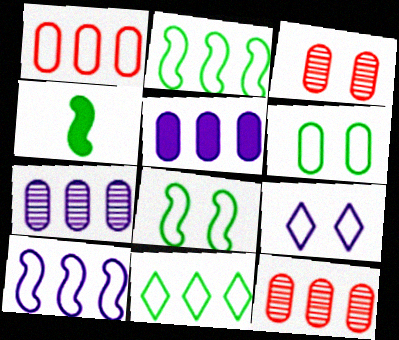[[1, 10, 11], 
[4, 9, 12]]